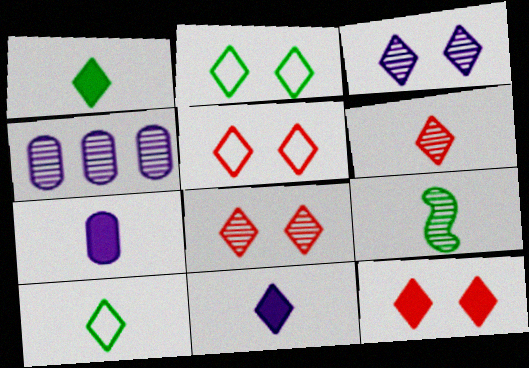[[2, 3, 12], 
[4, 8, 9], 
[5, 8, 12], 
[6, 10, 11]]